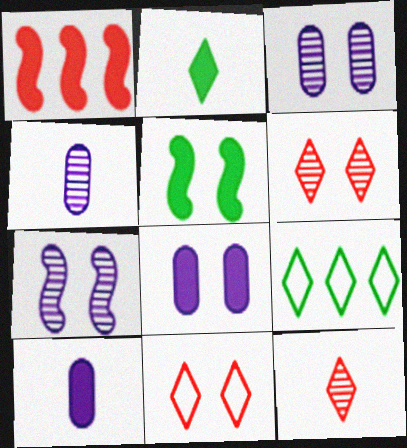[[1, 2, 8], 
[3, 5, 11]]